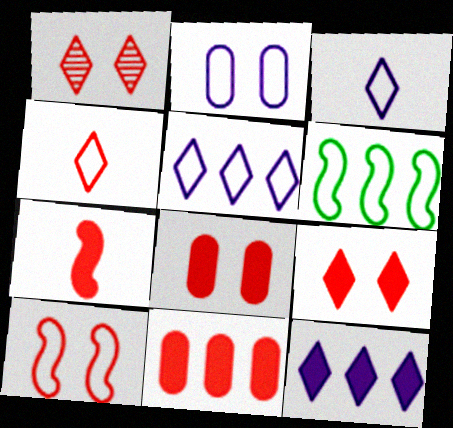[[1, 8, 10], 
[2, 4, 6], 
[7, 9, 11]]